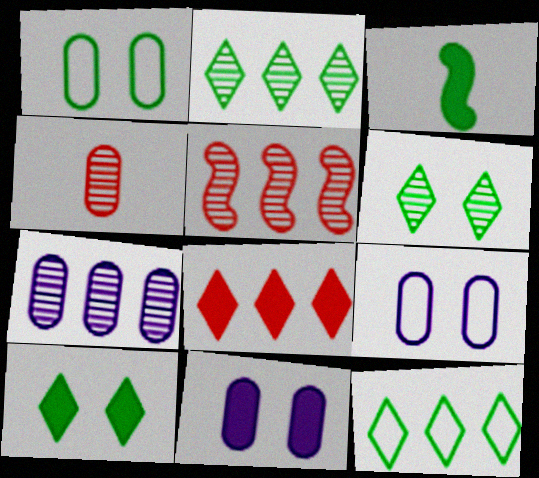[[1, 2, 3], 
[2, 5, 7], 
[3, 8, 11]]